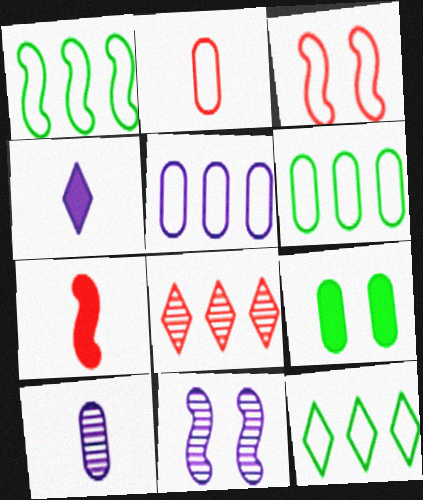[[1, 6, 12], 
[1, 7, 11], 
[4, 5, 11]]